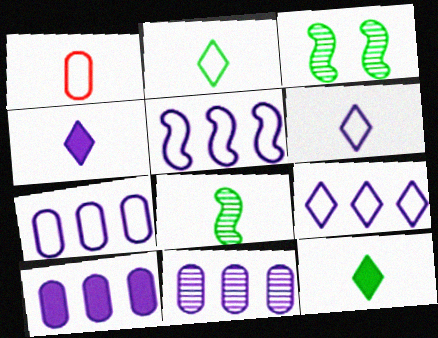[[1, 4, 8], 
[5, 7, 9], 
[7, 10, 11]]